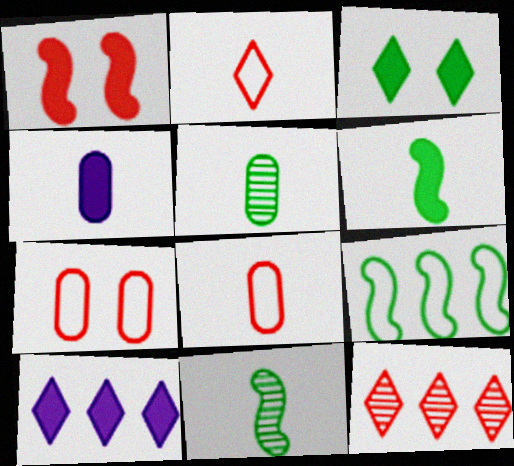[[1, 8, 12], 
[2, 4, 11], 
[3, 5, 9], 
[4, 5, 8], 
[7, 10, 11]]